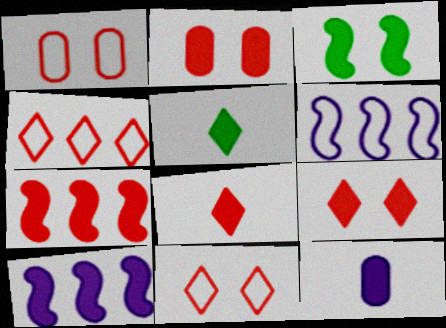[[2, 5, 10], 
[2, 7, 8]]